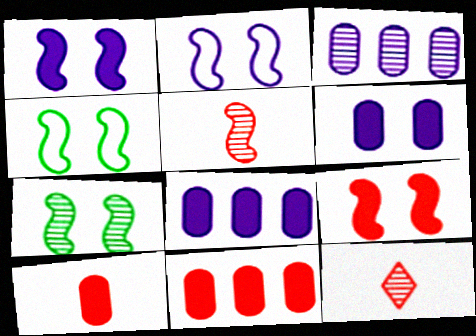[[2, 7, 9], 
[3, 7, 12], 
[4, 8, 12]]